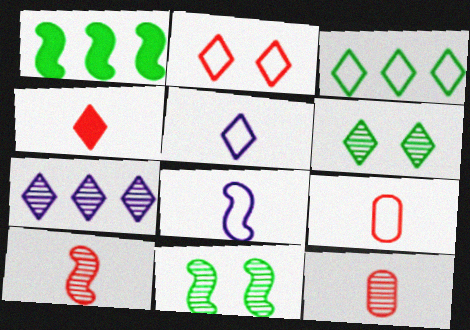[[2, 3, 5], 
[4, 9, 10], 
[7, 11, 12]]